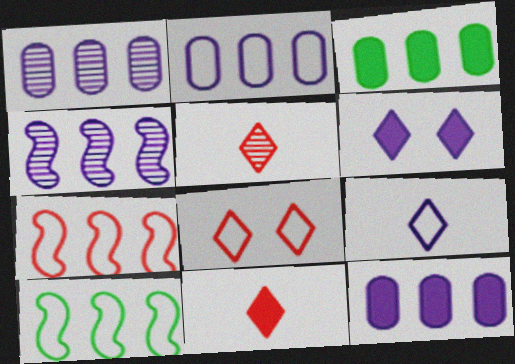[[1, 2, 12]]